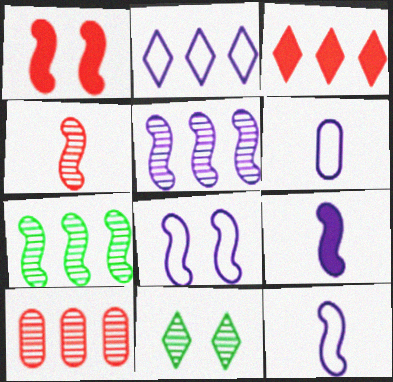[[1, 7, 12], 
[2, 6, 8], 
[5, 8, 9]]